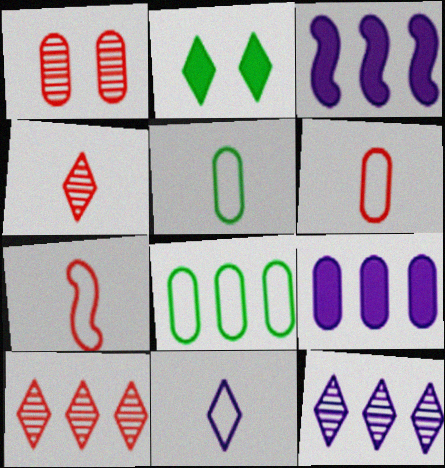[[1, 5, 9], 
[2, 10, 11], 
[3, 8, 10], 
[5, 7, 11]]